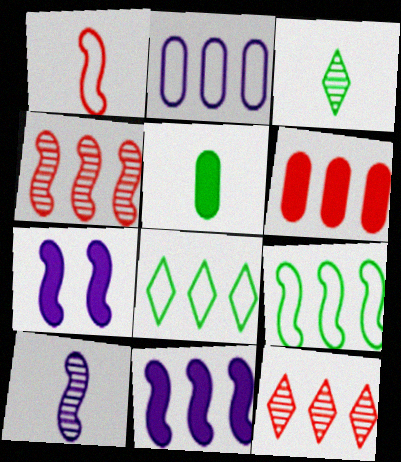[[4, 9, 11]]